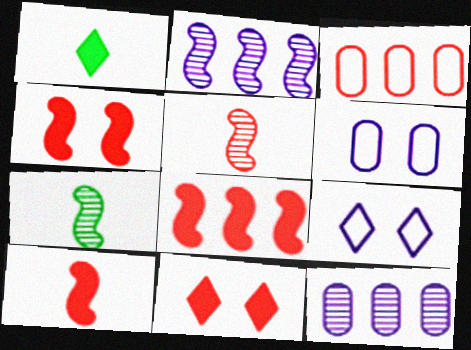[[3, 5, 11], 
[4, 8, 10]]